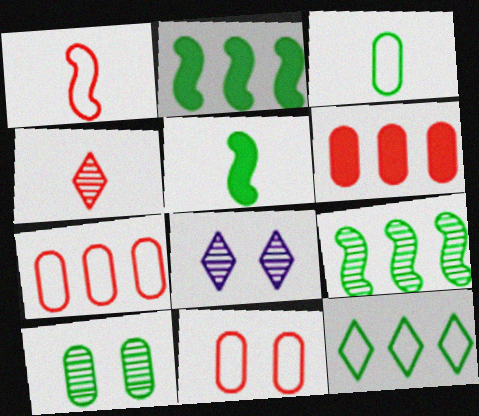[[5, 7, 8], 
[5, 10, 12]]